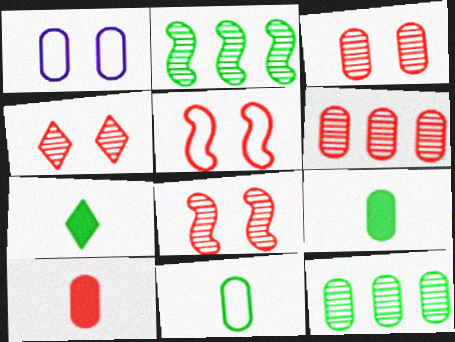[[1, 6, 9], 
[1, 10, 12], 
[3, 4, 8]]